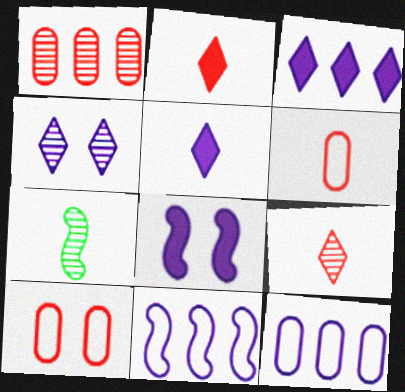[[1, 4, 7], 
[3, 7, 10], 
[5, 6, 7]]